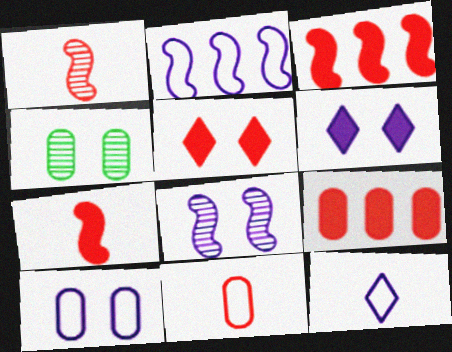[[2, 10, 12], 
[3, 4, 12], 
[5, 7, 9], 
[6, 8, 10]]